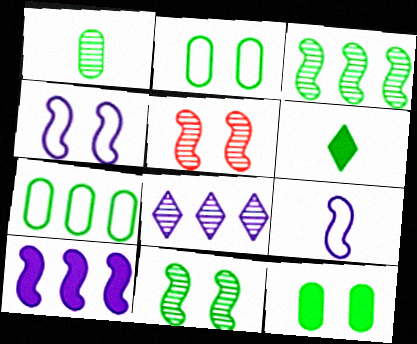[[1, 5, 8], 
[1, 7, 12], 
[2, 3, 6], 
[6, 7, 11]]